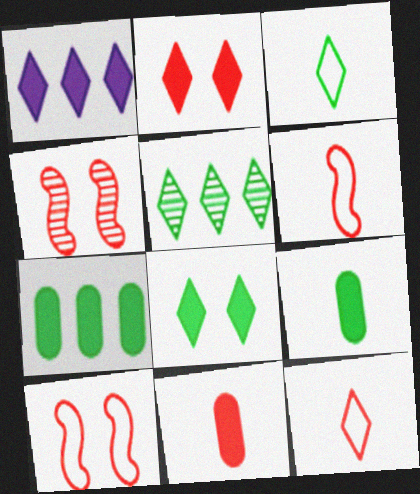[[3, 5, 8]]